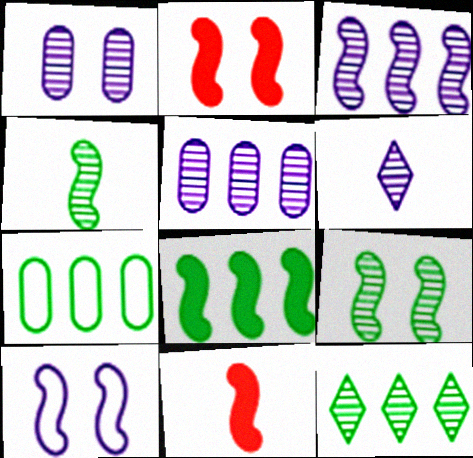[[1, 3, 6], 
[2, 6, 7], 
[2, 9, 10], 
[7, 8, 12]]